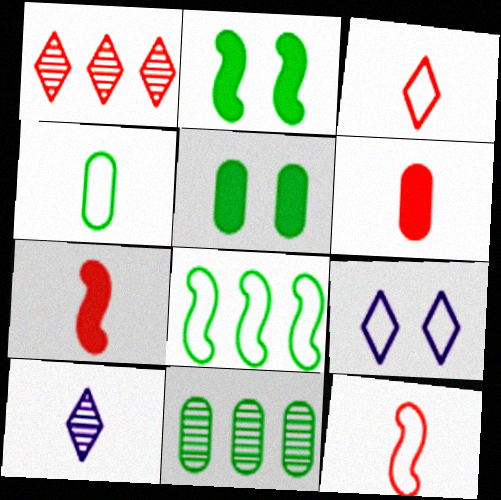[[4, 5, 11], 
[4, 7, 10], 
[7, 9, 11]]